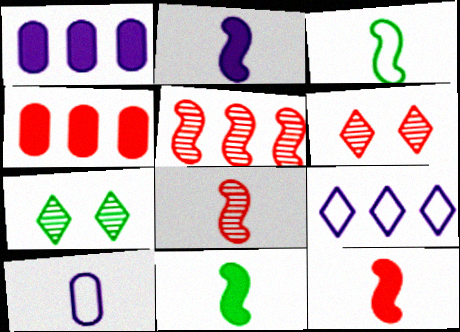[[1, 3, 6], 
[2, 3, 8], 
[2, 11, 12]]